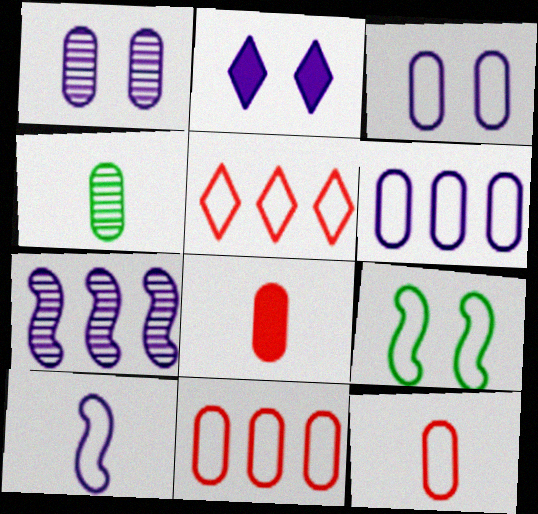[]